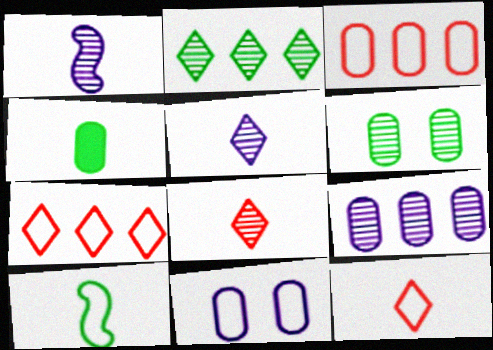[[1, 4, 12], 
[7, 10, 11]]